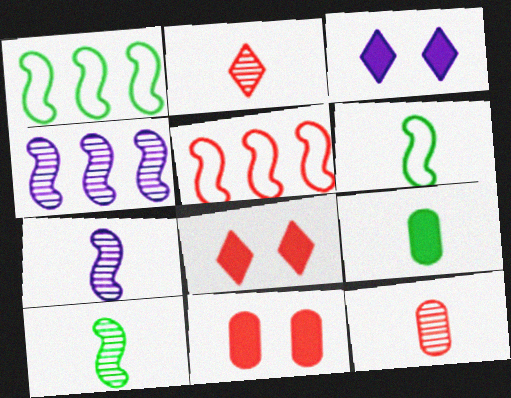[[1, 3, 12], 
[2, 5, 11], 
[5, 8, 12]]